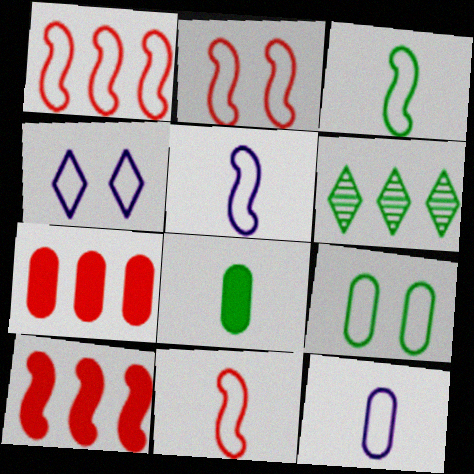[[1, 2, 11], 
[2, 4, 9], 
[3, 5, 11]]